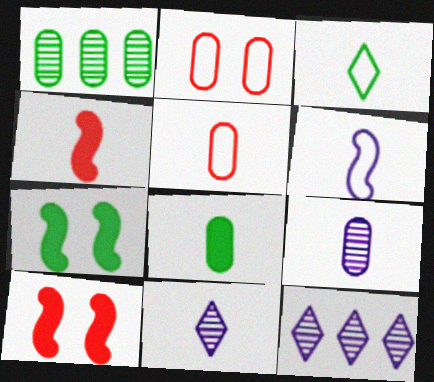[[1, 3, 7], 
[3, 4, 9], 
[3, 5, 6], 
[5, 7, 12], 
[5, 8, 9]]